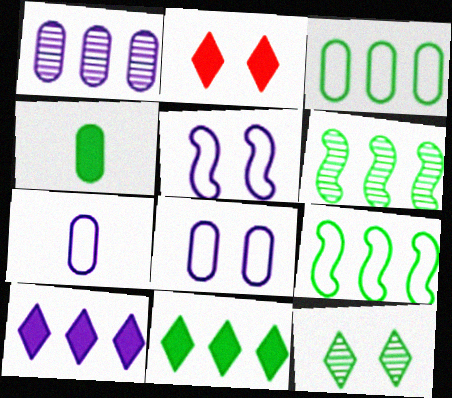[[2, 6, 7], 
[3, 6, 11], 
[4, 9, 12]]